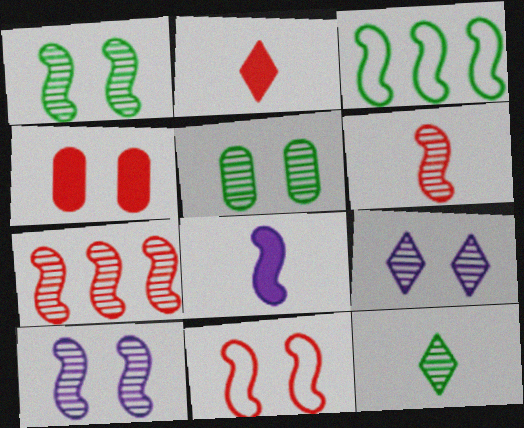[]